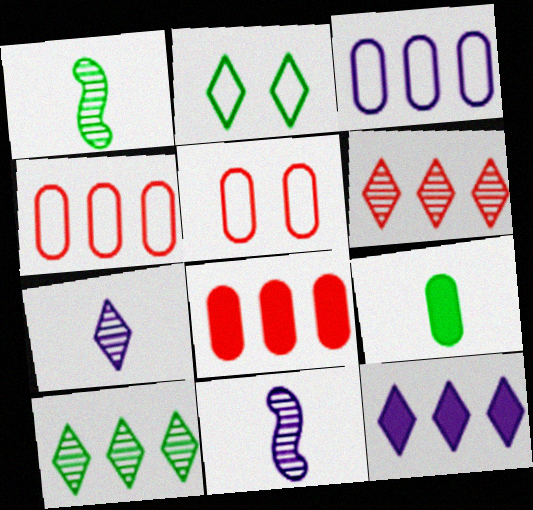[[1, 5, 12], 
[2, 8, 11]]